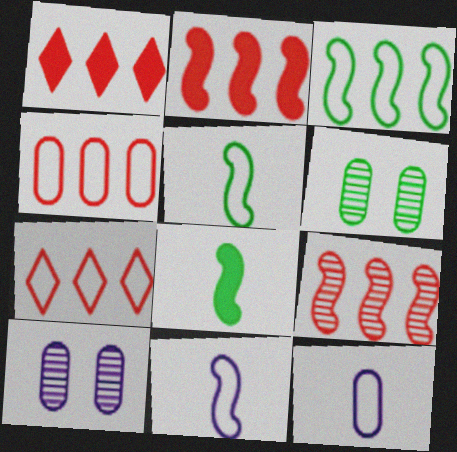[[1, 4, 9], 
[1, 5, 10], 
[1, 6, 11], 
[7, 8, 10]]